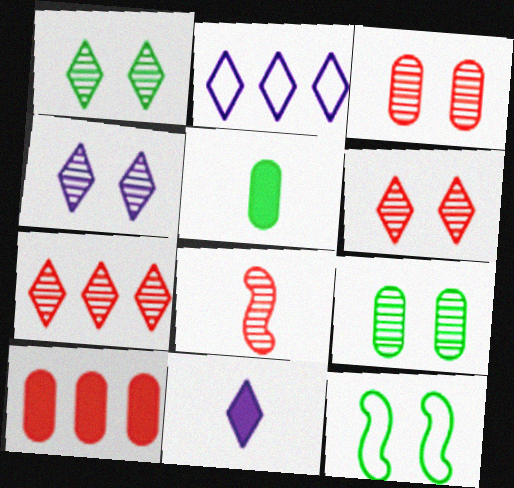[[1, 4, 6], 
[2, 4, 11], 
[3, 7, 8]]